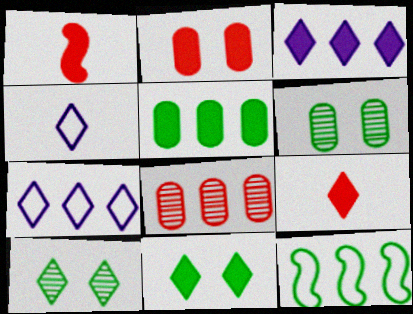[[1, 6, 7], 
[3, 8, 12], 
[3, 9, 11], 
[7, 9, 10]]